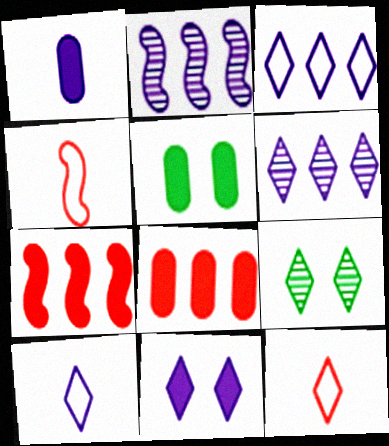[[1, 5, 8], 
[2, 5, 12], 
[4, 5, 6], 
[6, 10, 11]]